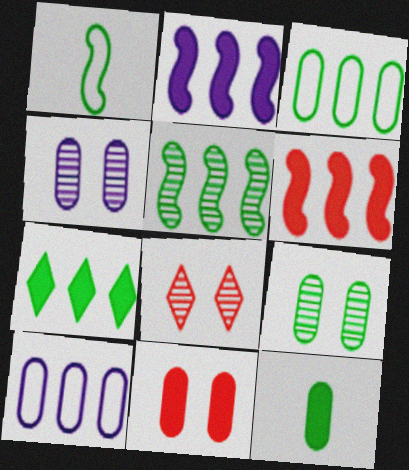[[1, 7, 9], 
[3, 5, 7], 
[3, 9, 12]]